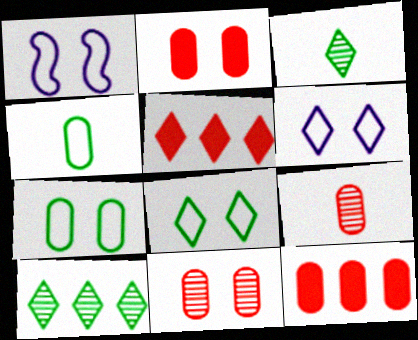[[1, 3, 12], 
[3, 5, 6]]